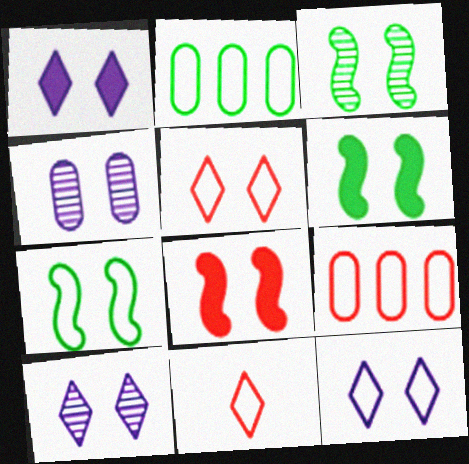[[1, 10, 12], 
[3, 6, 7], 
[4, 5, 6]]